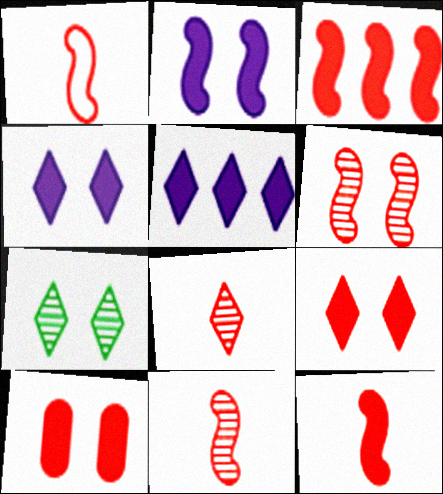[[1, 3, 6], 
[1, 11, 12]]